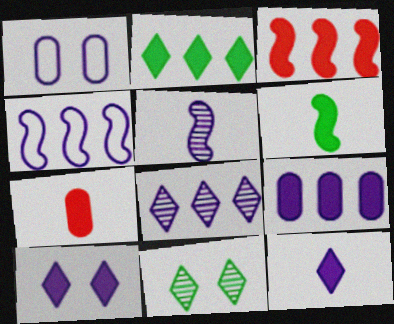[[2, 3, 9], 
[4, 7, 11], 
[4, 8, 9], 
[6, 7, 12]]